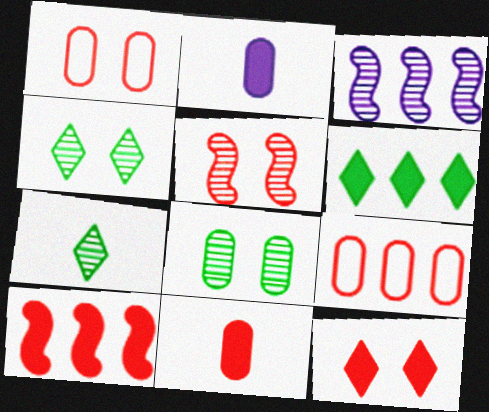[[1, 5, 12], 
[2, 8, 9], 
[3, 6, 9], 
[10, 11, 12]]